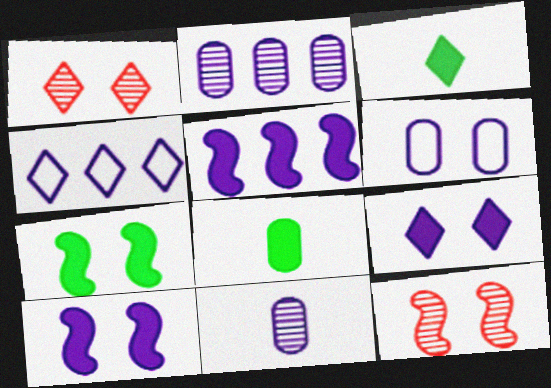[[1, 3, 4], 
[1, 6, 7], 
[2, 4, 5], 
[4, 8, 12], 
[4, 10, 11]]